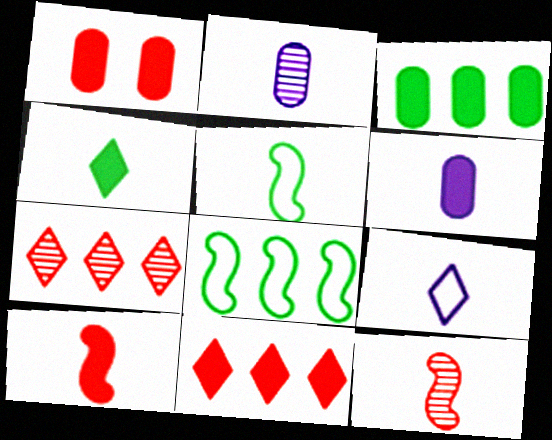[[1, 3, 6], 
[1, 10, 11], 
[4, 6, 10]]